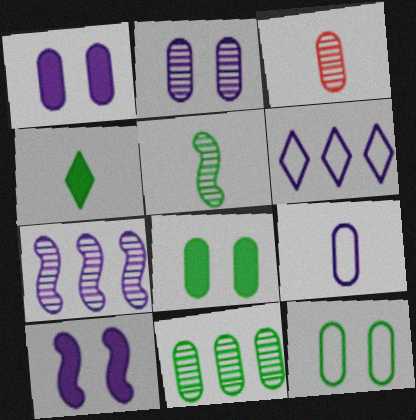[[2, 3, 11]]